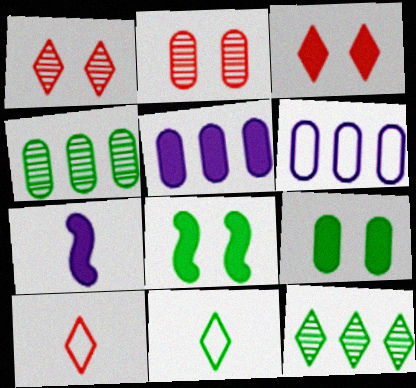[[4, 8, 11]]